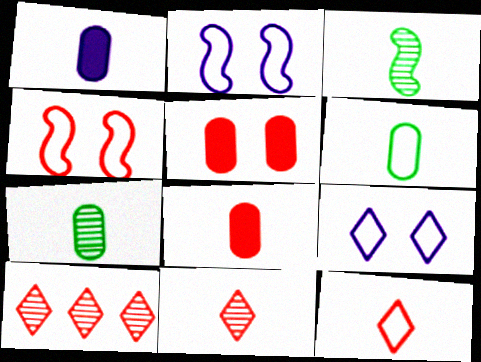[[1, 3, 12], 
[4, 8, 10]]